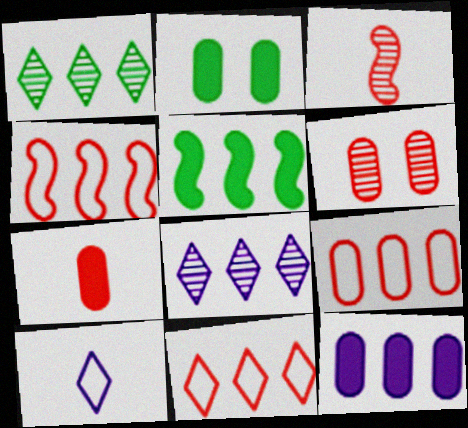[[1, 4, 12], 
[2, 7, 12], 
[4, 9, 11], 
[5, 6, 10], 
[5, 8, 9], 
[6, 7, 9]]